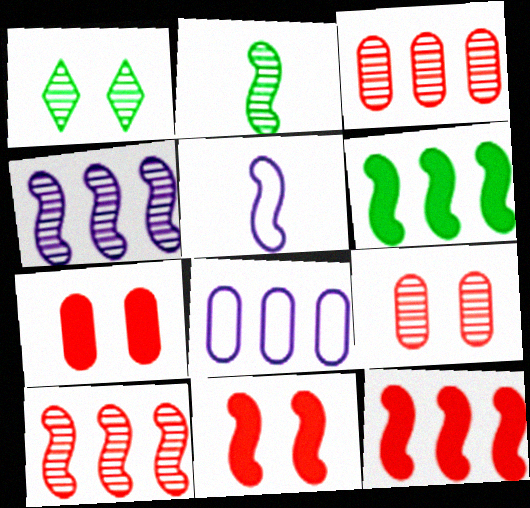[]